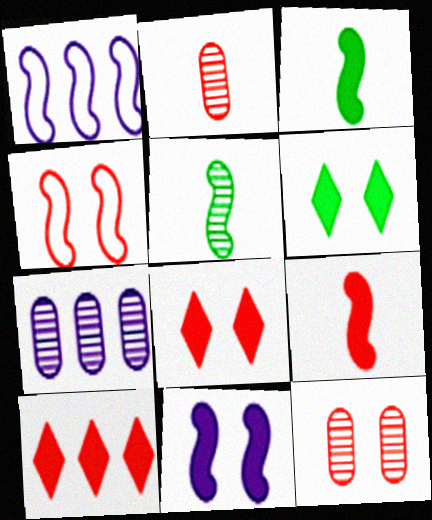[[1, 2, 6], 
[2, 4, 10], 
[4, 8, 12]]